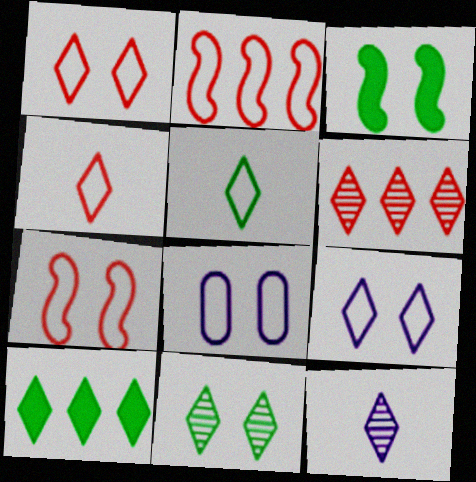[[1, 10, 12], 
[2, 5, 8], 
[5, 10, 11], 
[6, 11, 12]]